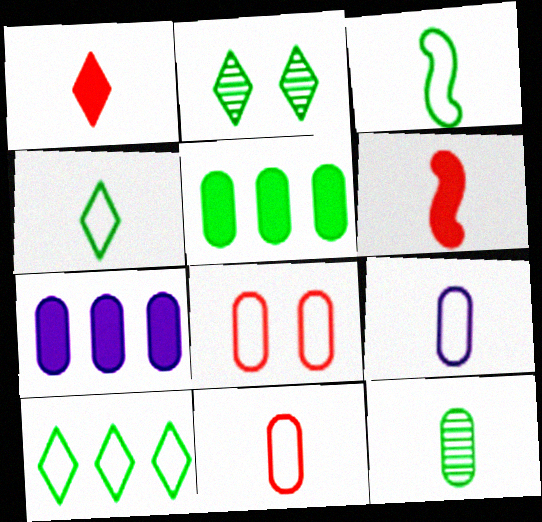[[2, 3, 5], 
[7, 8, 12]]